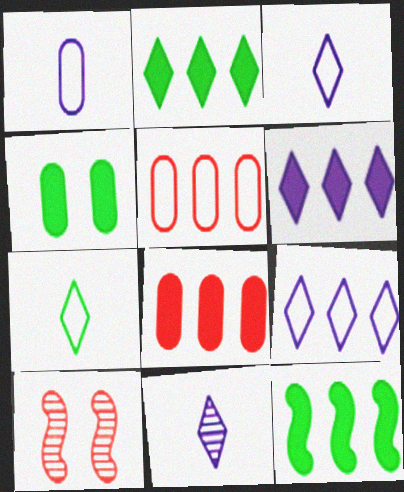[[1, 2, 10], 
[6, 8, 12]]